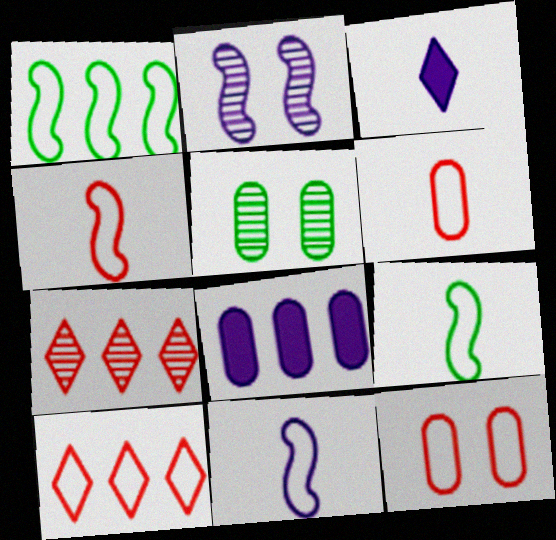[[1, 7, 8], 
[4, 9, 11], 
[4, 10, 12], 
[5, 6, 8]]